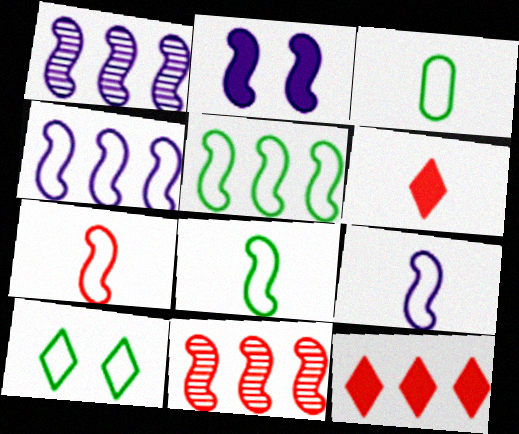[[1, 2, 9], 
[2, 8, 11], 
[3, 5, 10], 
[7, 8, 9]]